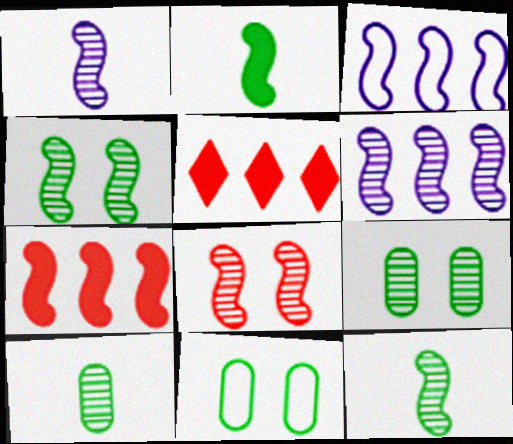[[1, 5, 11], 
[2, 3, 8], 
[6, 8, 12]]